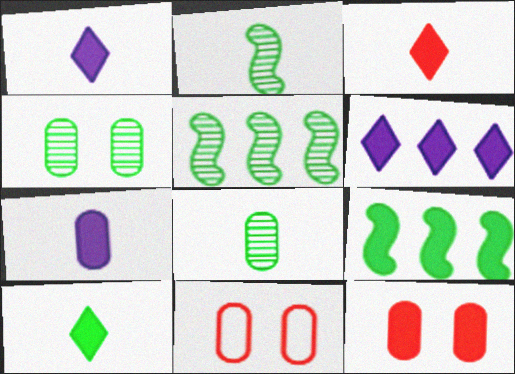[[1, 3, 10], 
[1, 5, 11], 
[1, 9, 12], 
[2, 6, 11]]